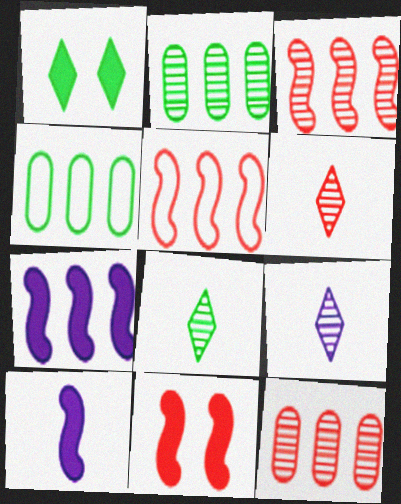[[4, 9, 11], 
[6, 8, 9]]